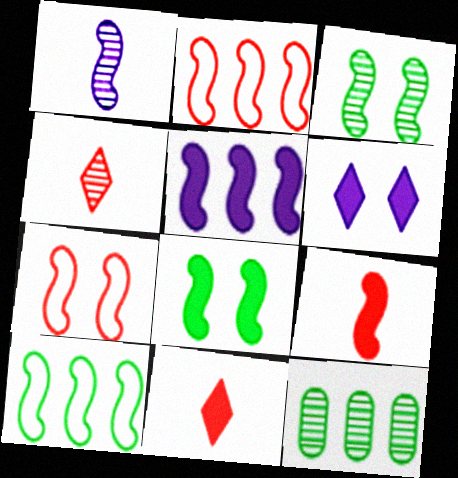[[1, 2, 8], 
[5, 8, 9]]